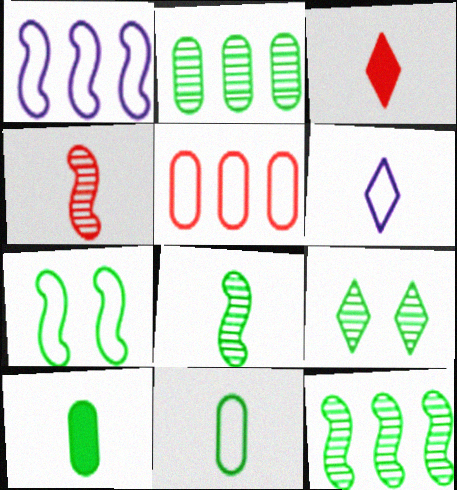[[2, 8, 9], 
[4, 6, 10], 
[5, 6, 7]]